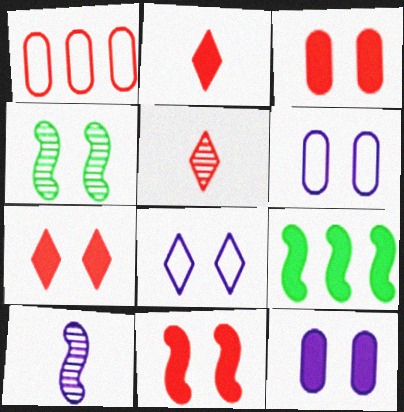[[1, 5, 11], 
[2, 9, 12], 
[3, 4, 8], 
[3, 7, 11], 
[4, 6, 7], 
[5, 6, 9]]